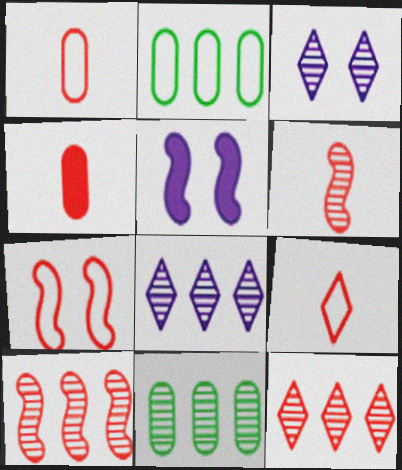[[3, 6, 11], 
[4, 6, 9], 
[4, 7, 12], 
[5, 9, 11], 
[8, 10, 11]]